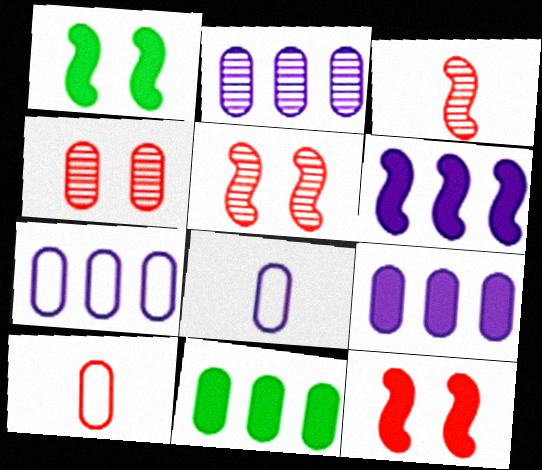[[2, 7, 9], 
[4, 8, 11]]